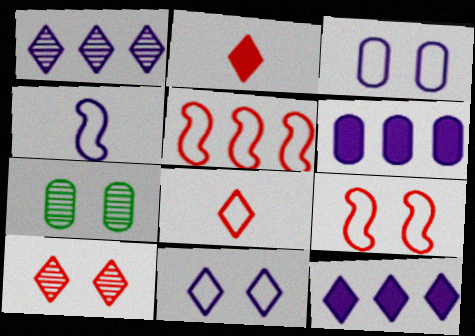[]